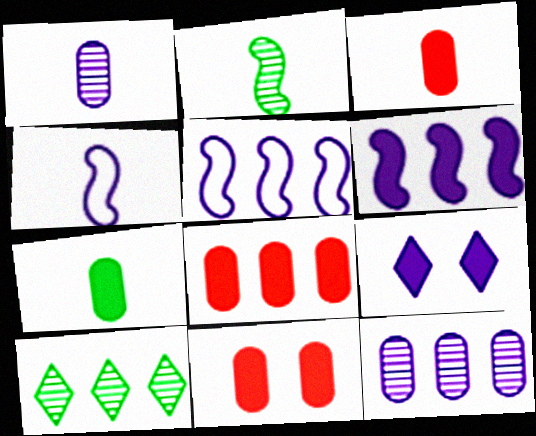[[1, 5, 9], 
[3, 8, 11], 
[4, 9, 12], 
[4, 10, 11], 
[5, 8, 10]]